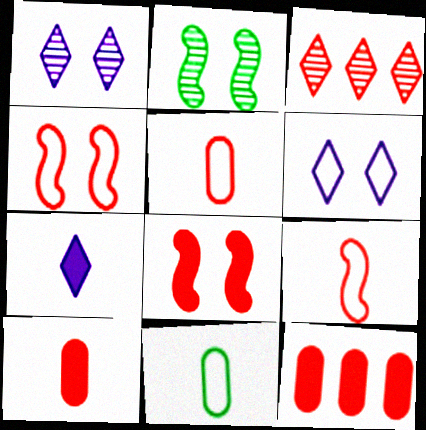[[3, 4, 10], 
[3, 5, 8]]